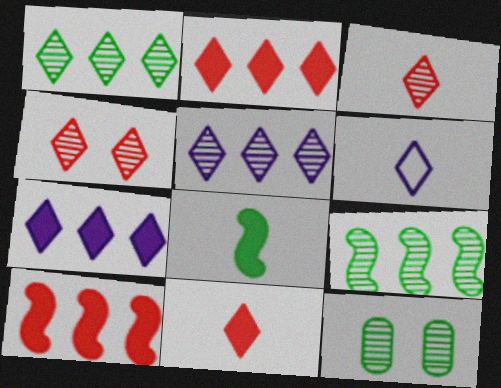[[6, 10, 12]]